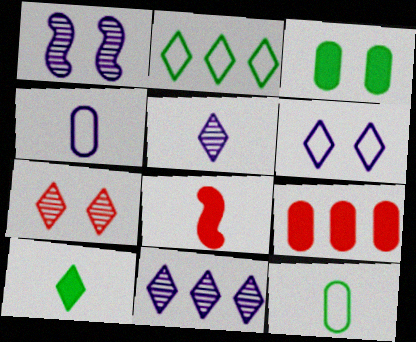[[5, 8, 12]]